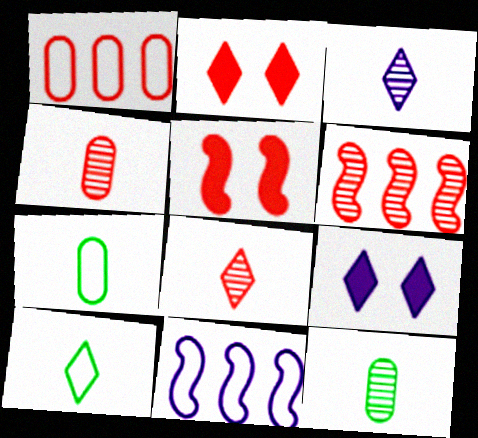[[1, 5, 8], 
[2, 11, 12], 
[6, 7, 9]]